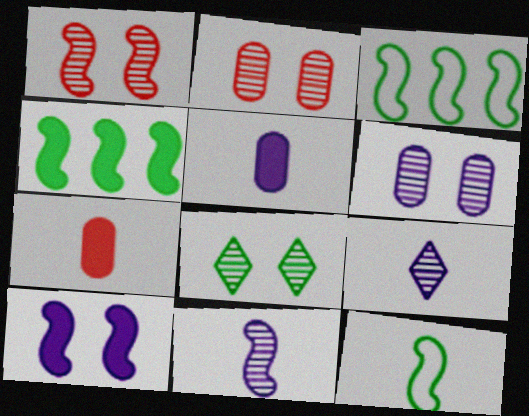[[1, 6, 8], 
[7, 9, 12]]